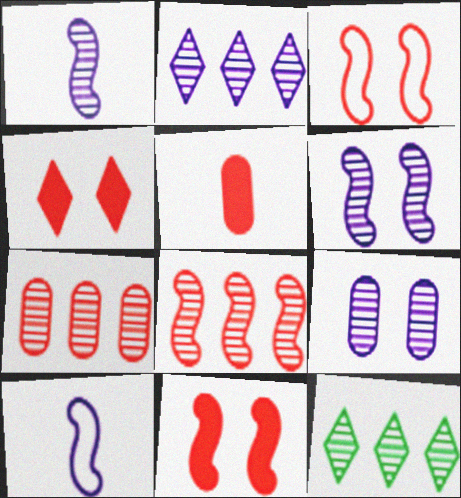[[1, 2, 9]]